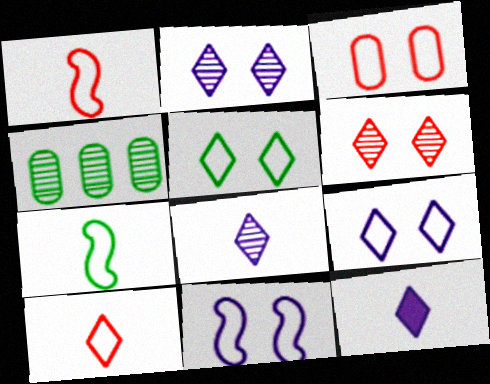[[3, 5, 11]]